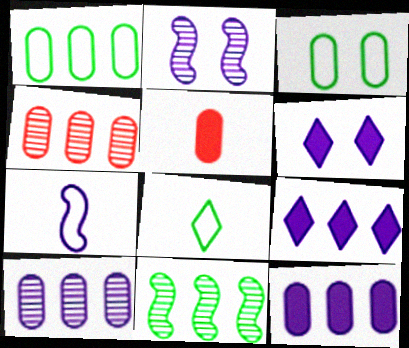[[1, 4, 12], 
[3, 5, 10], 
[6, 7, 10]]